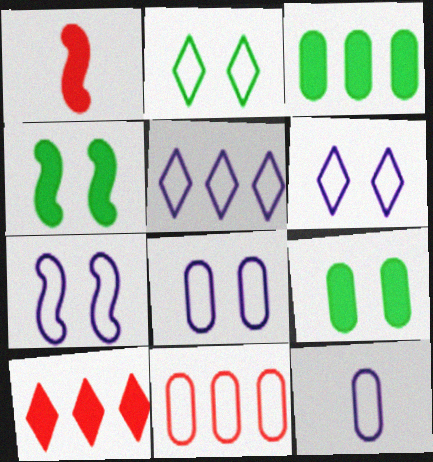[[5, 7, 12], 
[6, 7, 8]]